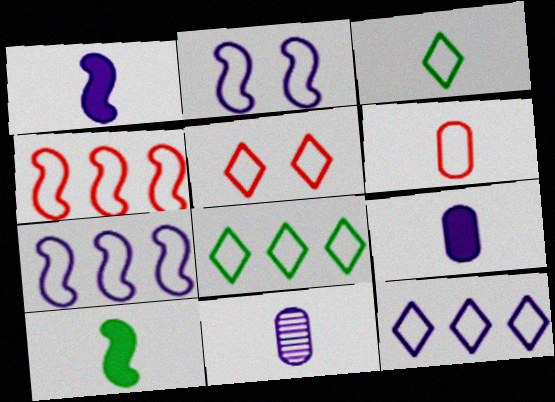[[2, 6, 8], 
[3, 5, 12], 
[4, 5, 6]]